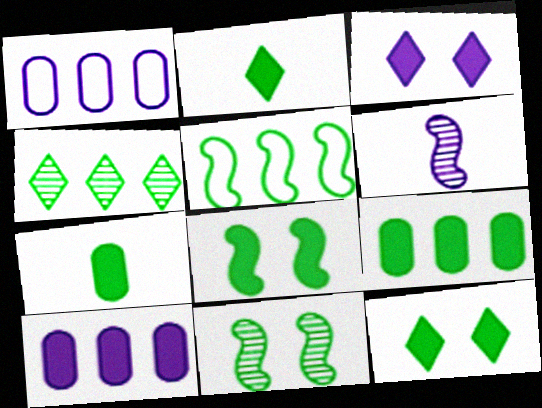[[1, 3, 6], 
[2, 8, 9], 
[4, 5, 9]]